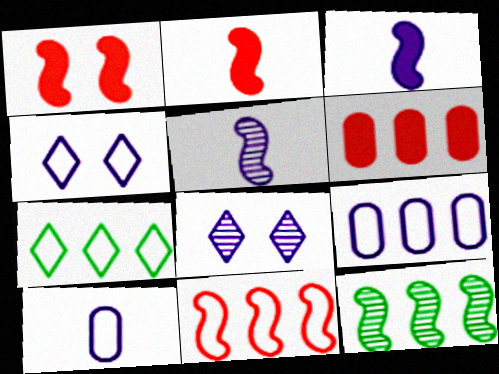[[3, 8, 9], 
[7, 9, 11]]